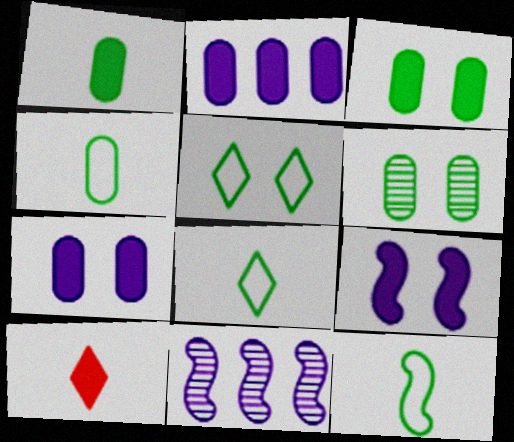[[4, 8, 12]]